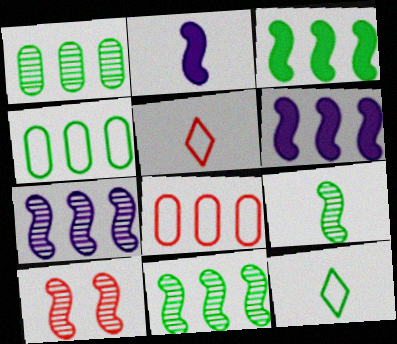[[7, 9, 10]]